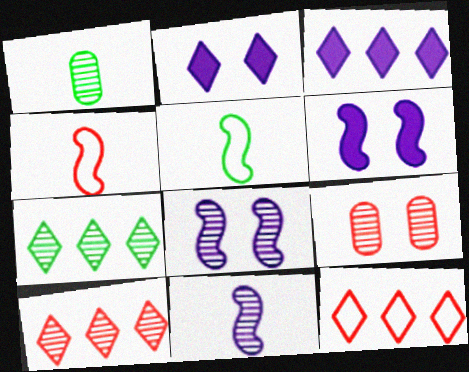[[1, 6, 12], 
[1, 8, 10], 
[3, 5, 9], 
[3, 7, 12], 
[7, 9, 11]]